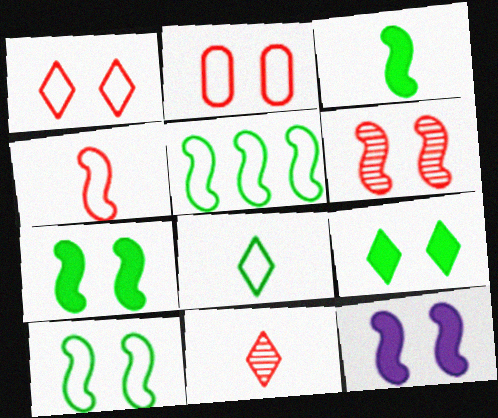[[6, 10, 12]]